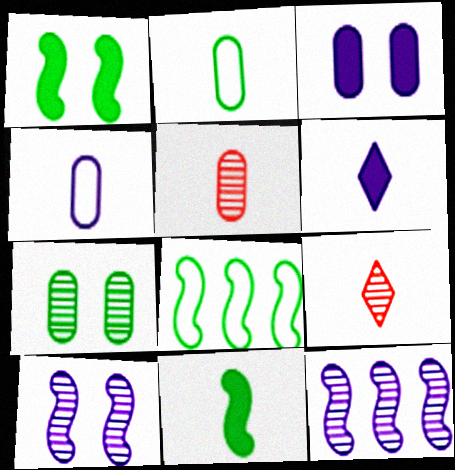[[3, 8, 9], 
[4, 9, 11], 
[7, 9, 12]]